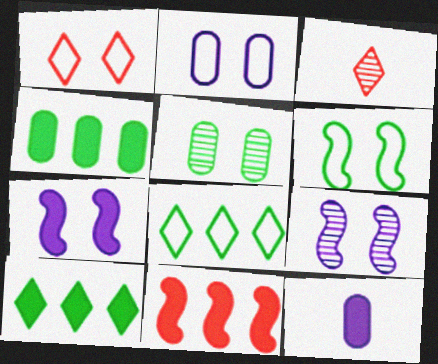[[1, 2, 6], 
[1, 5, 7]]